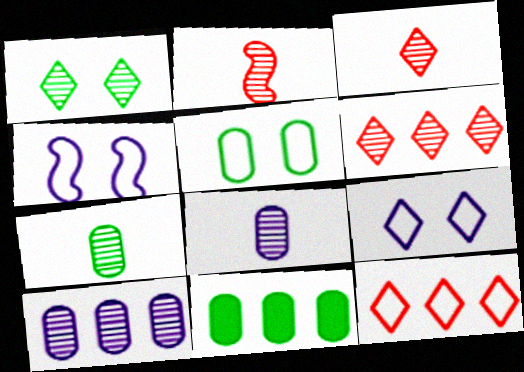[[1, 2, 10], 
[2, 9, 11], 
[3, 4, 11], 
[5, 7, 11]]